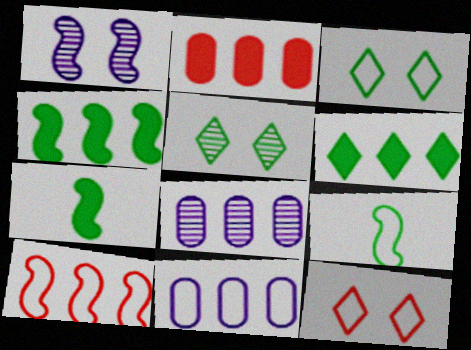[[1, 7, 10], 
[6, 8, 10], 
[7, 8, 12], 
[9, 11, 12]]